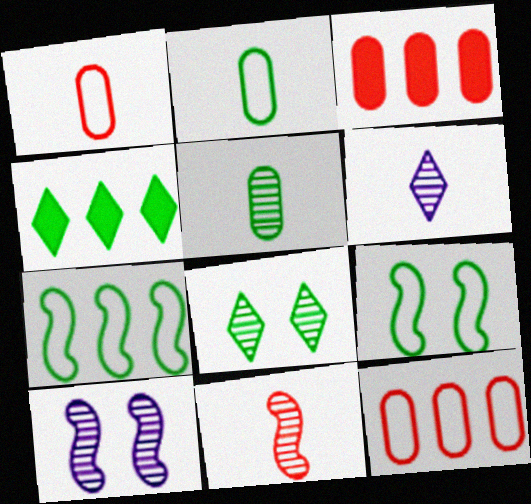[[1, 4, 10], 
[3, 6, 9], 
[4, 5, 9], 
[5, 6, 11]]